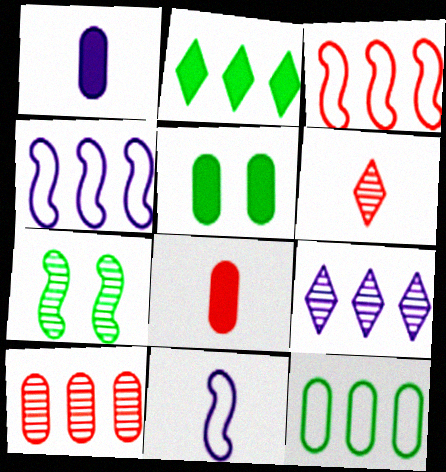[[2, 4, 10], 
[4, 5, 6]]